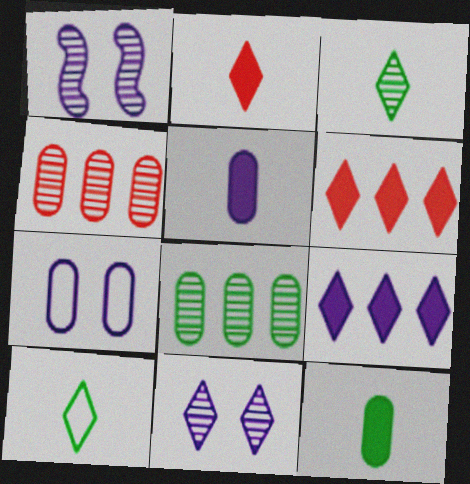[[1, 3, 4], 
[4, 7, 12], 
[6, 10, 11]]